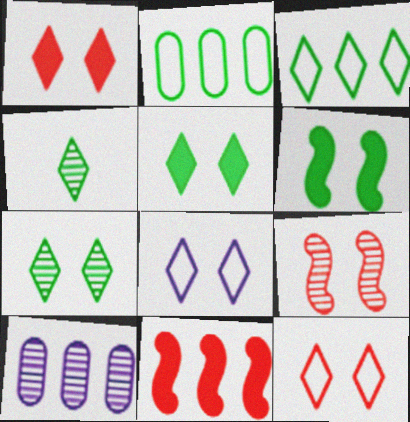[[1, 7, 8], 
[2, 4, 6], 
[3, 4, 5], 
[3, 10, 11], 
[4, 9, 10]]